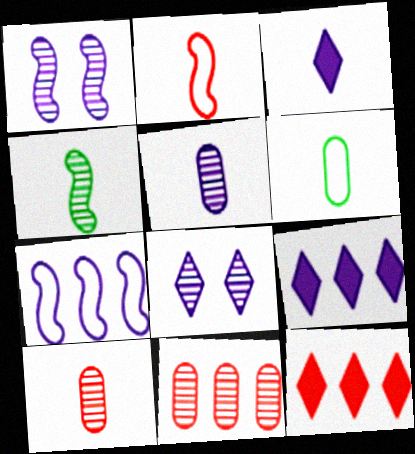[[1, 6, 12], 
[4, 8, 11]]